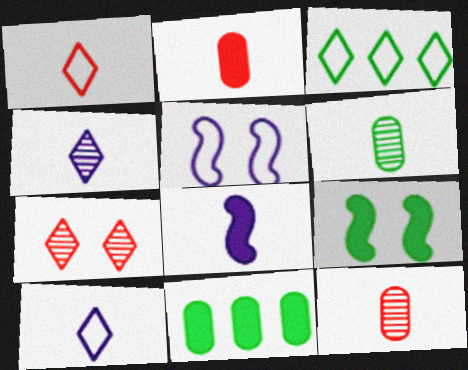[[1, 6, 8], 
[3, 6, 9]]